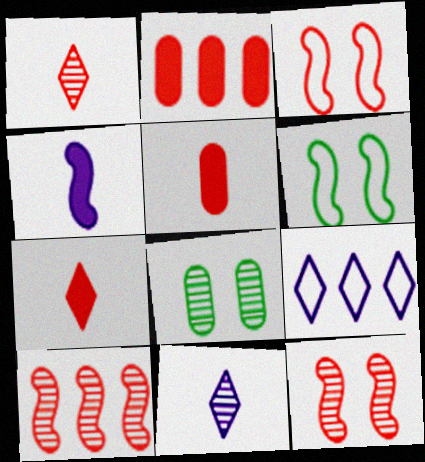[[1, 2, 3], 
[2, 6, 11], 
[4, 6, 10], 
[8, 10, 11]]